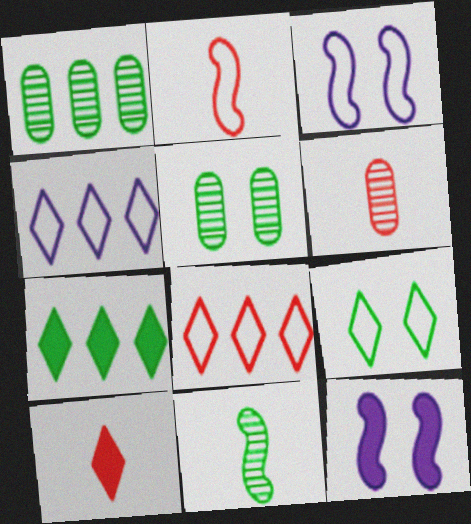[[1, 3, 10], 
[2, 6, 10], 
[3, 6, 7]]